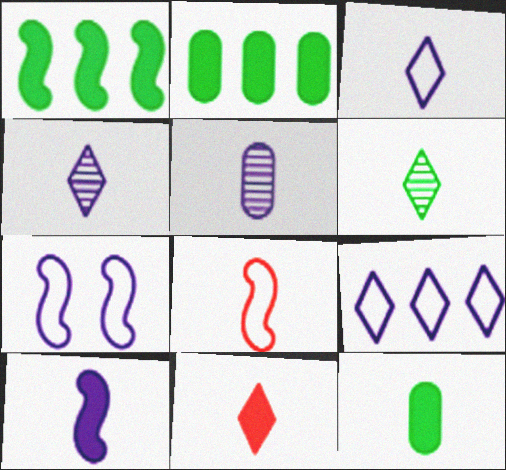[[3, 5, 10], 
[3, 6, 11], 
[4, 8, 12], 
[10, 11, 12]]